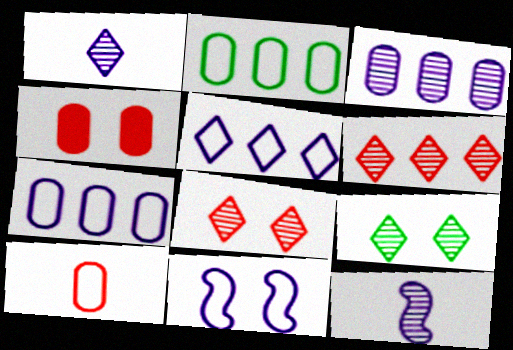[[1, 6, 9], 
[4, 9, 11]]